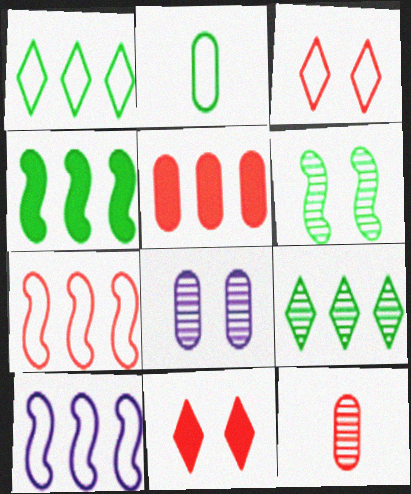[[2, 3, 10], 
[2, 5, 8], 
[5, 9, 10], 
[7, 11, 12]]